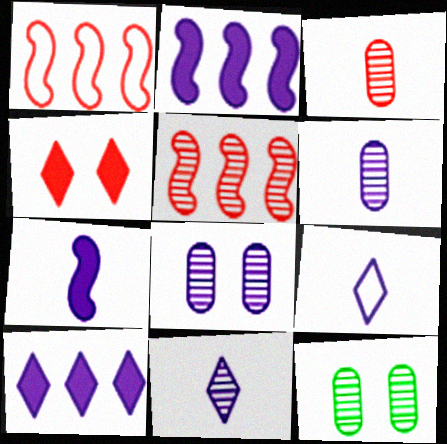[[1, 3, 4], 
[2, 8, 9], 
[5, 11, 12], 
[6, 7, 9]]